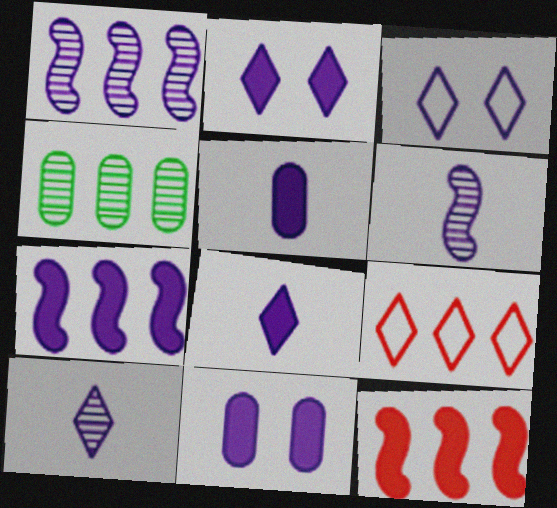[[1, 3, 5], 
[2, 5, 7], 
[4, 7, 9], 
[7, 8, 11]]